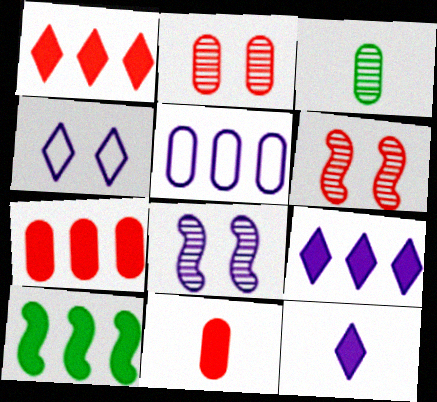[[5, 8, 12], 
[7, 9, 10]]